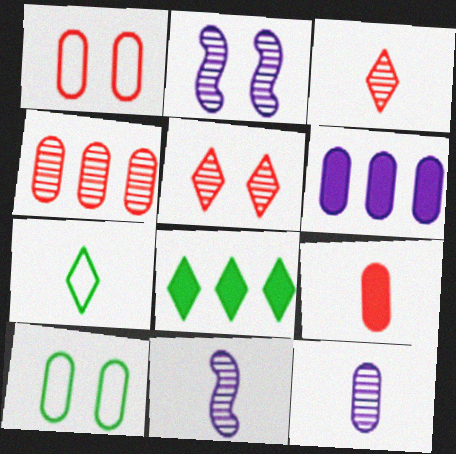[[1, 4, 9], 
[1, 8, 11], 
[7, 9, 11]]